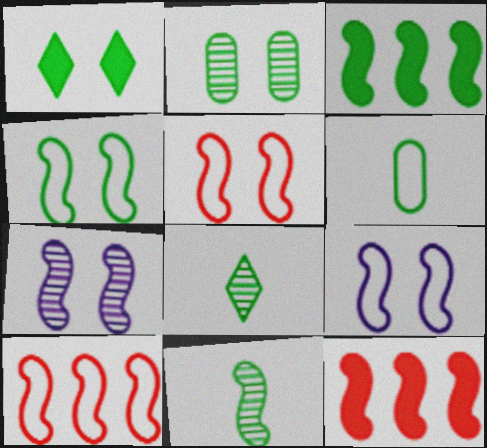[[1, 2, 4], 
[3, 4, 11], 
[4, 5, 9], 
[9, 11, 12]]